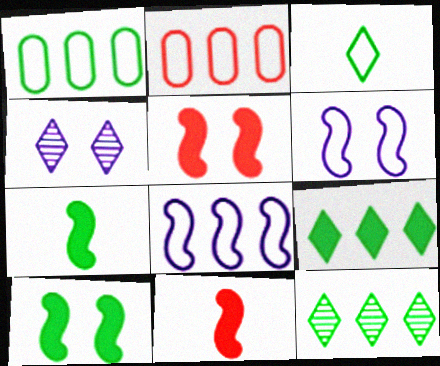[[1, 4, 11], 
[2, 3, 6], 
[2, 4, 7]]